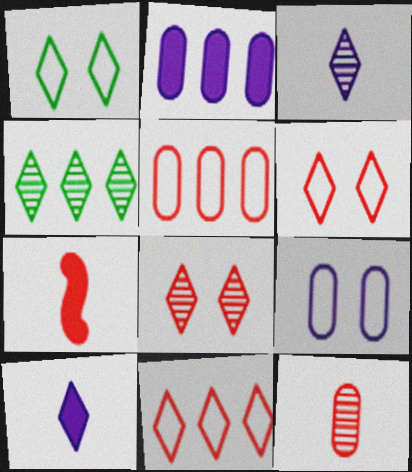[[3, 4, 8], 
[4, 6, 10], 
[4, 7, 9], 
[5, 7, 8]]